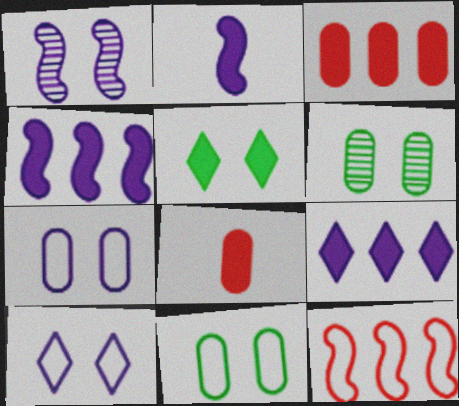[[2, 3, 5], 
[4, 5, 8]]